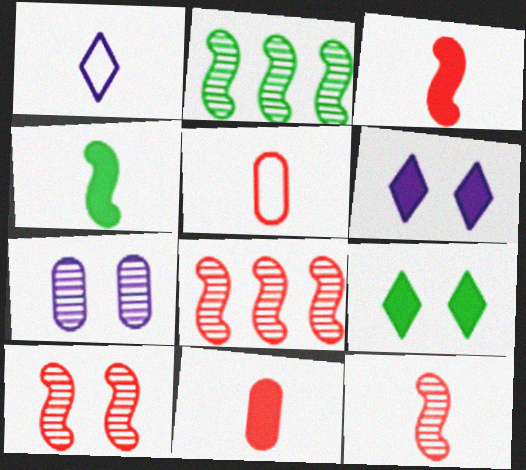[[2, 5, 6], 
[8, 10, 12]]